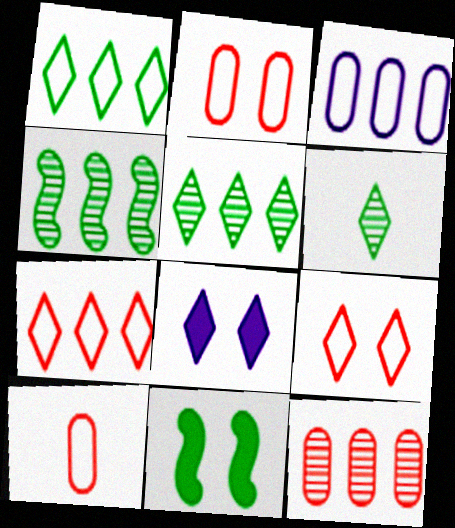[[4, 8, 10], 
[6, 7, 8]]